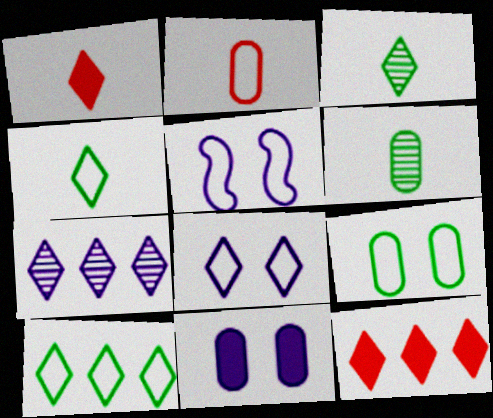[[2, 5, 10], 
[3, 8, 12], 
[5, 6, 12], 
[7, 10, 12]]